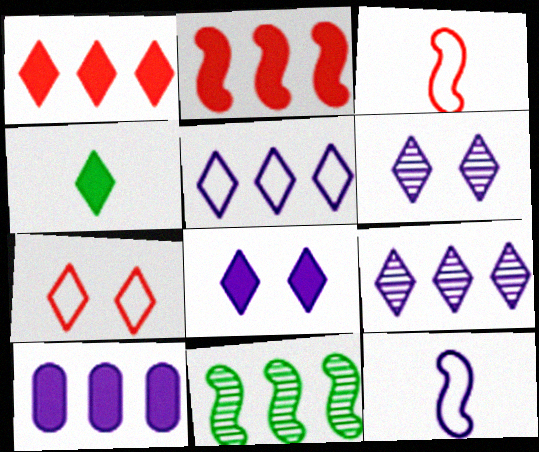[[1, 4, 8], 
[4, 7, 9], 
[6, 10, 12]]